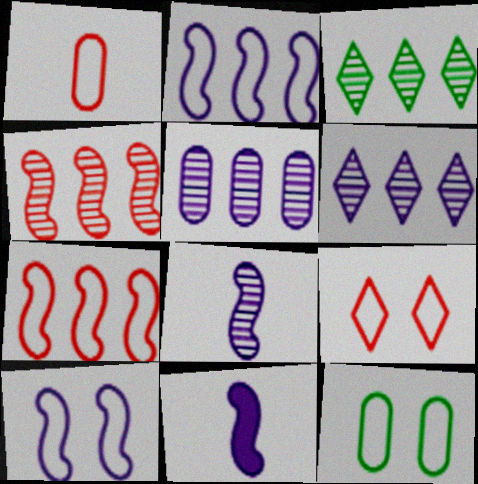[[1, 7, 9], 
[3, 4, 5], 
[9, 10, 12]]